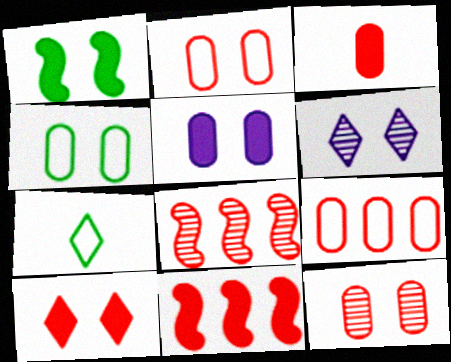[[1, 2, 6], 
[1, 5, 10], 
[3, 9, 12], 
[3, 10, 11], 
[4, 5, 12], 
[5, 7, 8]]